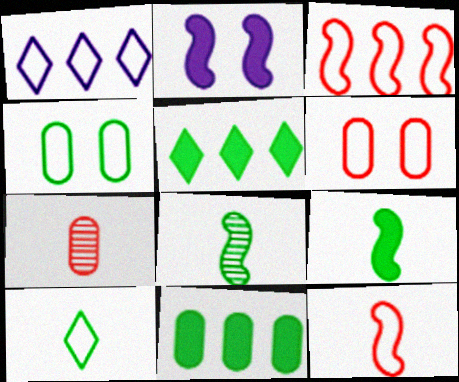[[1, 4, 12], 
[2, 3, 8], 
[4, 5, 8]]